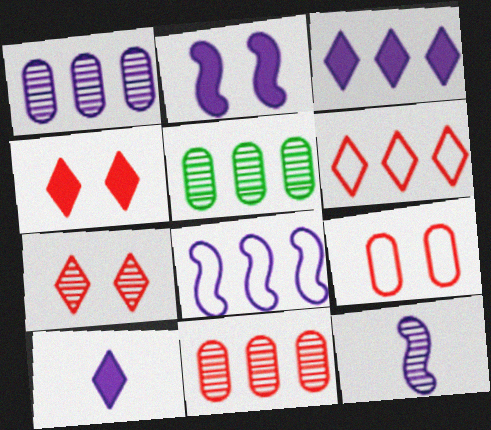[[1, 3, 8], 
[1, 5, 11], 
[2, 8, 12], 
[5, 7, 12]]